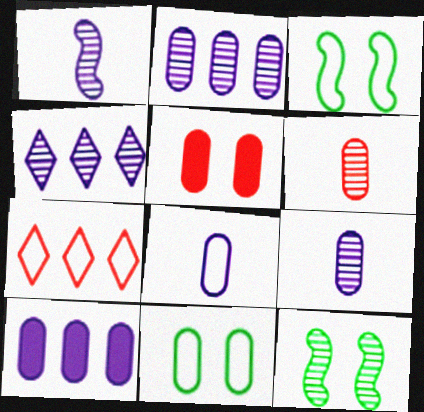[[3, 7, 8], 
[4, 6, 12], 
[6, 10, 11]]